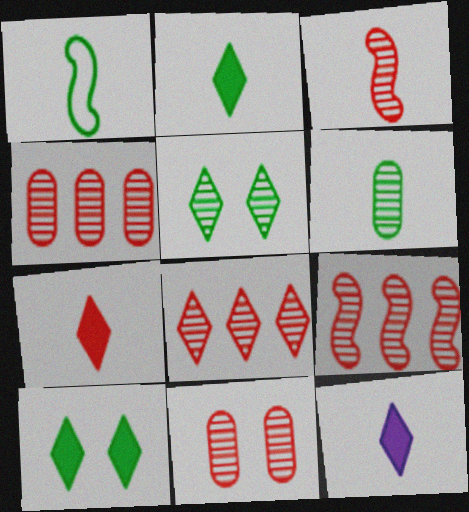[[1, 2, 6], 
[2, 7, 12], 
[3, 8, 11], 
[4, 8, 9]]